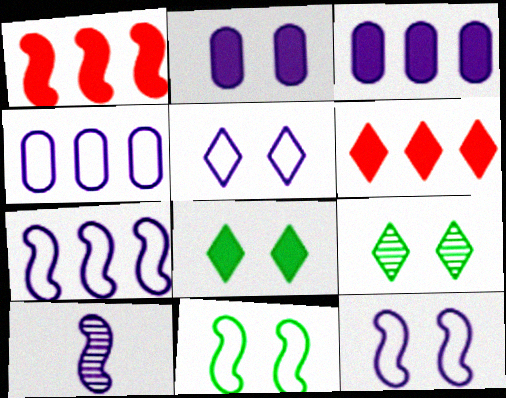[[1, 10, 11], 
[3, 5, 10]]